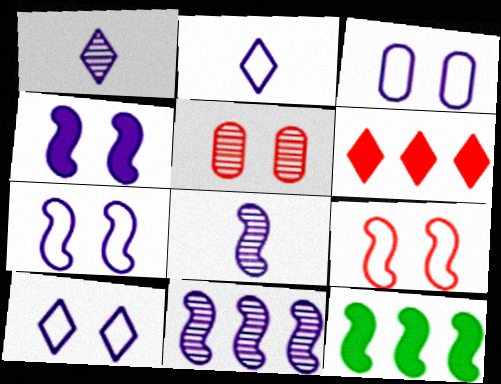[[2, 5, 12], 
[3, 7, 10], 
[8, 9, 12]]